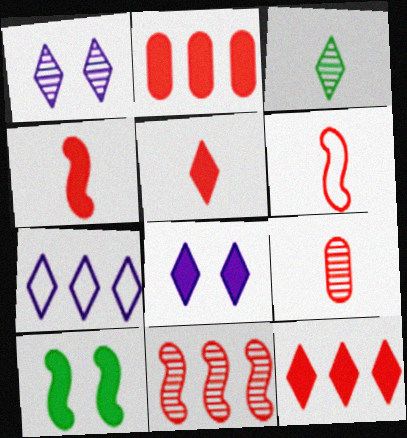[[5, 6, 9], 
[7, 9, 10]]